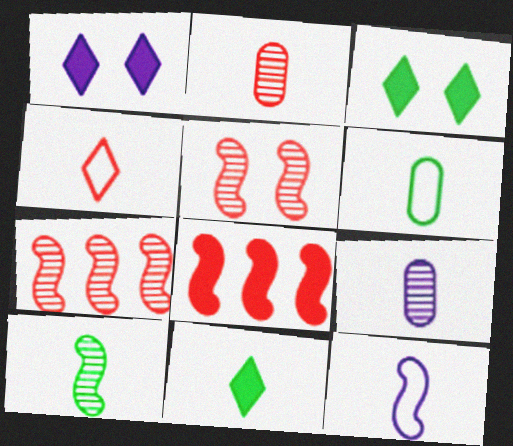[[1, 6, 7], 
[2, 11, 12], 
[4, 6, 12], 
[6, 10, 11]]